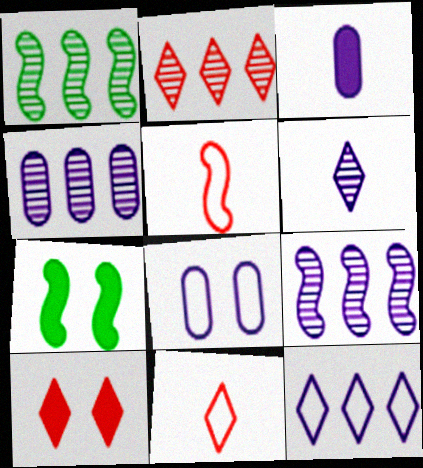[[1, 2, 4], 
[2, 10, 11], 
[3, 4, 8], 
[4, 7, 11], 
[5, 7, 9]]